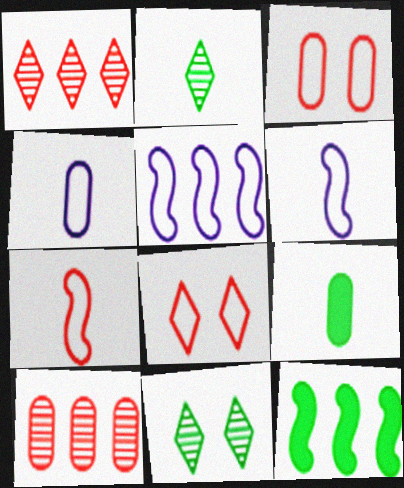[]